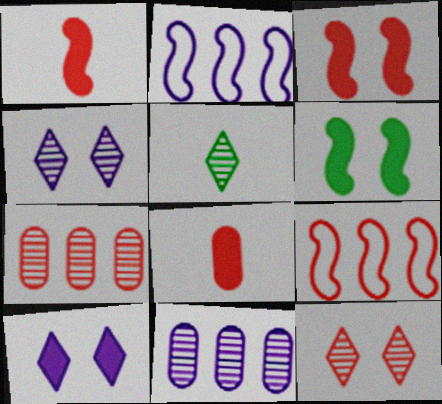[[8, 9, 12]]